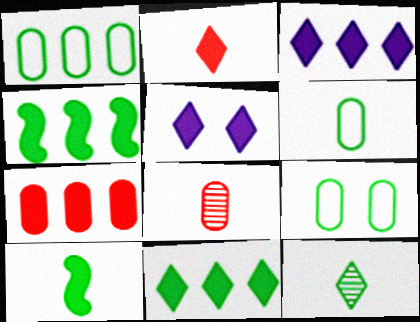[[1, 6, 9], 
[2, 5, 11], 
[3, 4, 7], 
[4, 9, 12], 
[5, 7, 10], 
[6, 10, 12]]